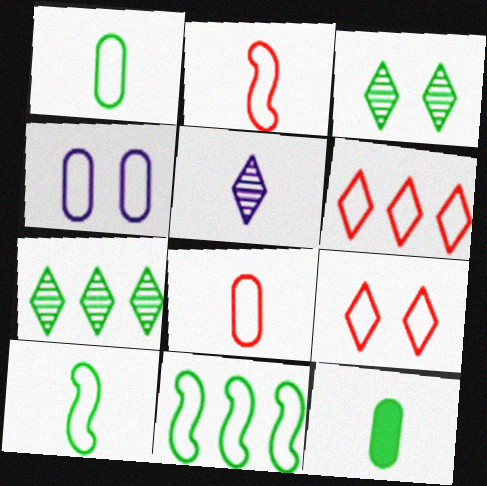[[2, 5, 12], 
[3, 11, 12], 
[4, 6, 10]]